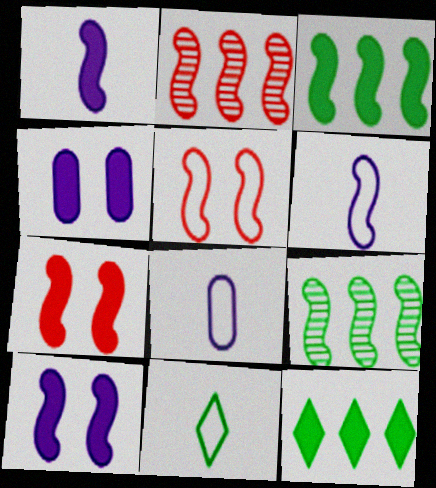[[1, 3, 7], 
[1, 5, 9], 
[2, 4, 11], 
[6, 7, 9]]